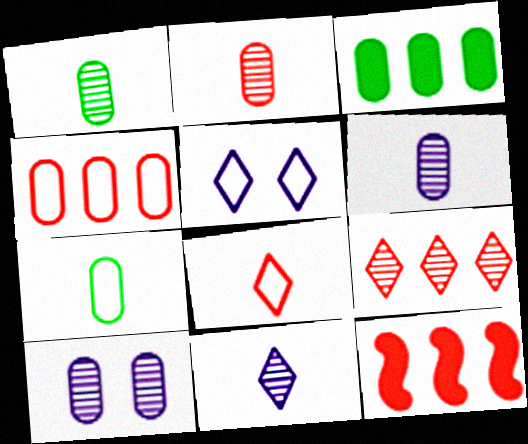[[1, 2, 6], 
[1, 5, 12], 
[4, 9, 12]]